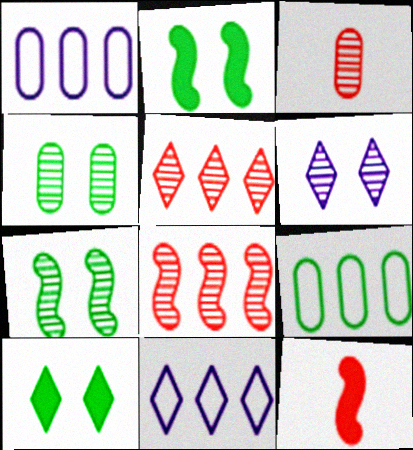[[2, 3, 11], 
[4, 11, 12], 
[6, 9, 12]]